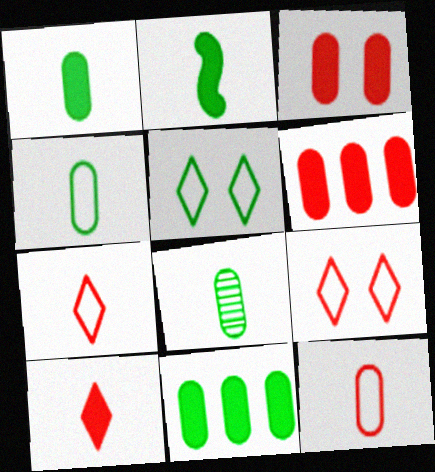[[1, 4, 8]]